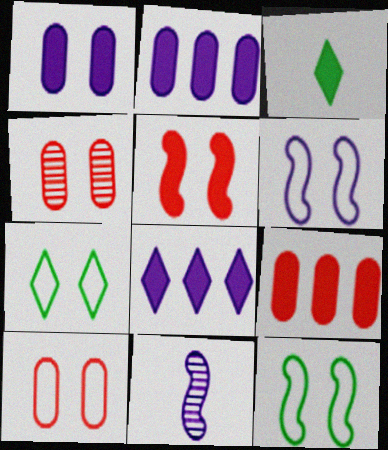[[2, 3, 5], 
[6, 7, 10], 
[7, 9, 11]]